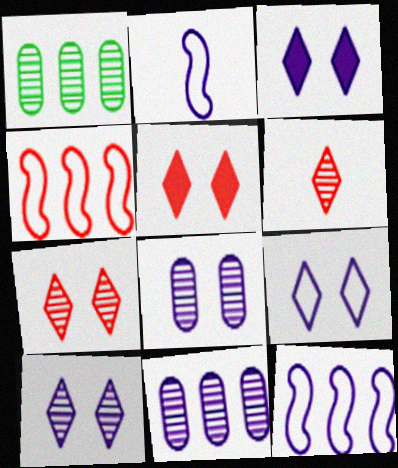[[1, 2, 5], 
[2, 3, 11], 
[3, 9, 10]]